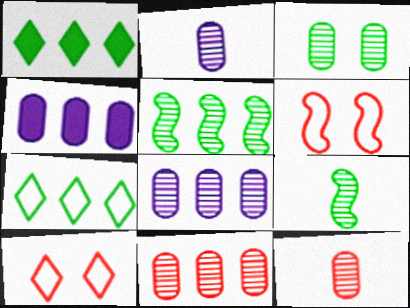[[1, 2, 6], 
[2, 3, 11], 
[3, 8, 12], 
[4, 9, 10]]